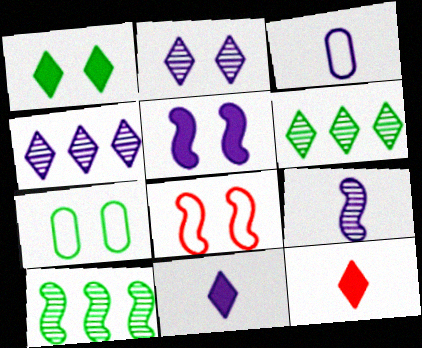[[3, 4, 5], 
[3, 9, 11]]